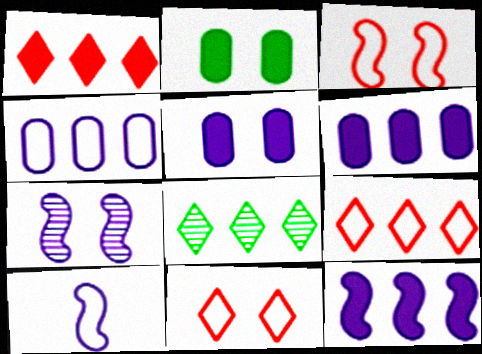[[2, 7, 11], 
[7, 10, 12]]